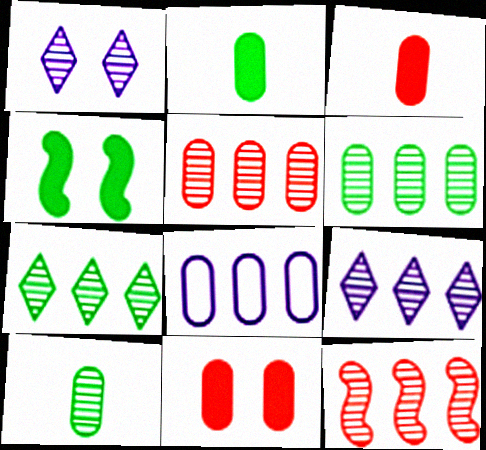[[1, 10, 12], 
[6, 9, 12], 
[8, 10, 11]]